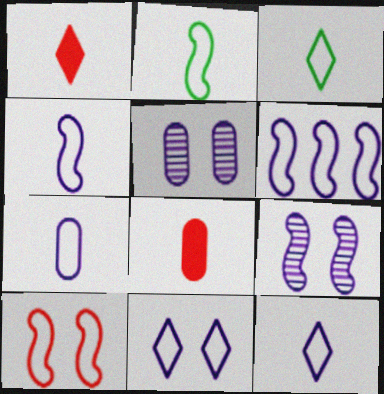[[2, 6, 10], 
[4, 7, 12], 
[6, 7, 11]]